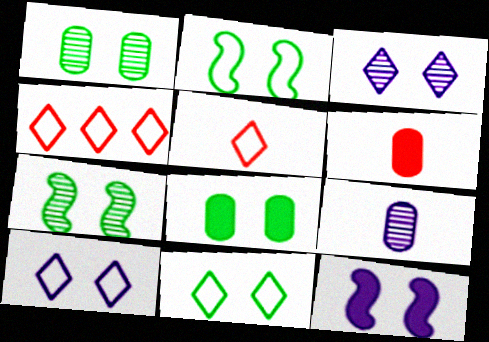[[7, 8, 11]]